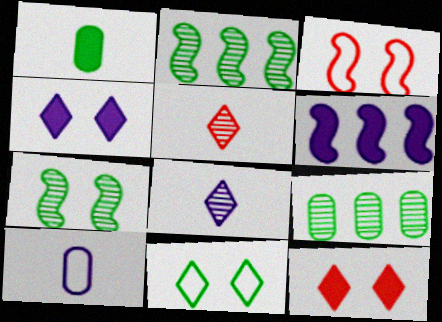[[1, 2, 11], 
[1, 6, 12], 
[2, 10, 12]]